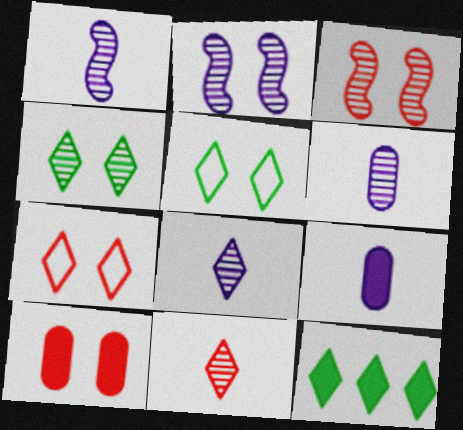[[1, 6, 8], 
[2, 5, 10], 
[3, 7, 10], 
[7, 8, 12]]